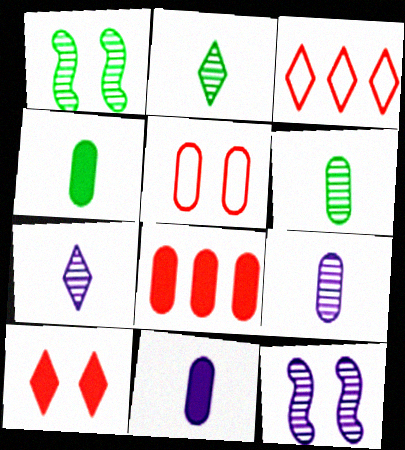[[1, 3, 11], 
[3, 4, 12]]